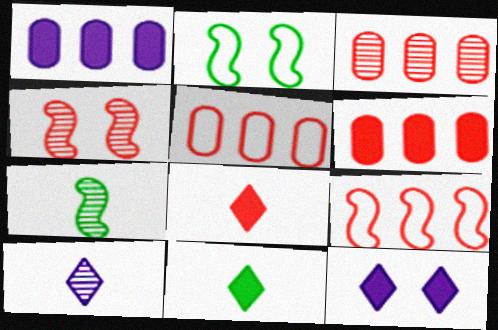[[2, 6, 10], 
[3, 5, 6], 
[4, 5, 8], 
[5, 7, 12]]